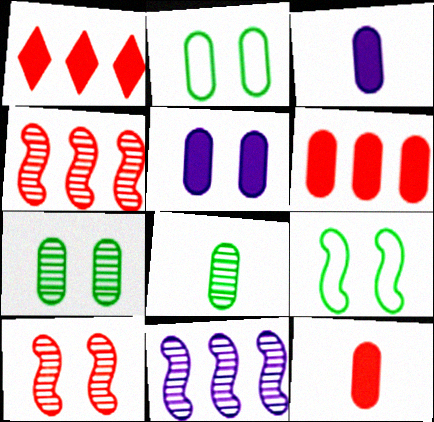[]